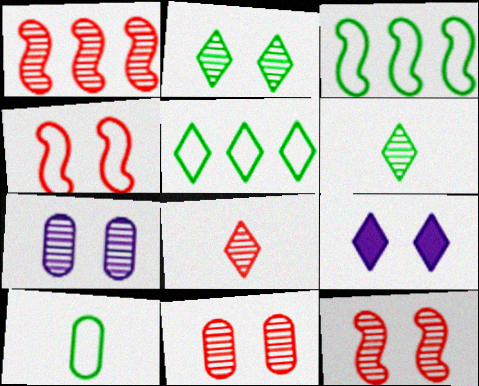[[1, 6, 7], 
[1, 8, 11], 
[1, 9, 10], 
[2, 7, 12], 
[5, 8, 9]]